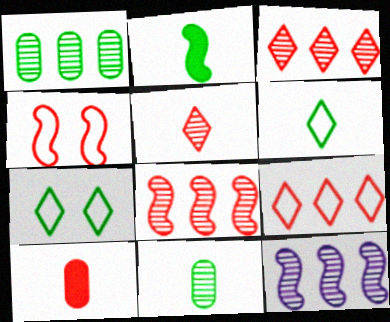[[1, 2, 7], 
[1, 3, 12], 
[2, 4, 12], 
[2, 6, 11], 
[3, 4, 10], 
[7, 10, 12]]